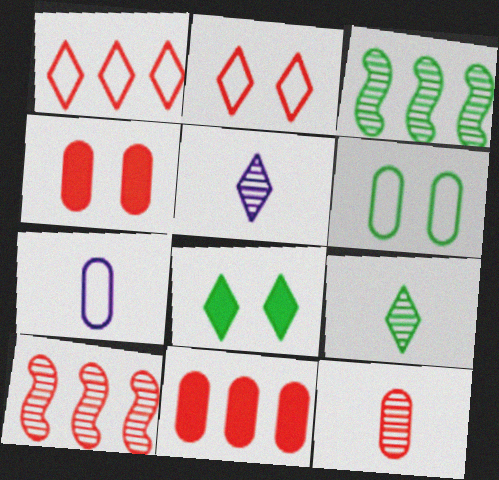[[1, 5, 8], 
[1, 10, 11], 
[7, 8, 10]]